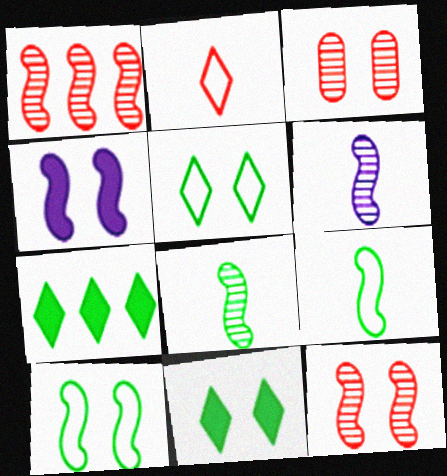[[1, 4, 9], 
[3, 4, 5], 
[4, 10, 12]]